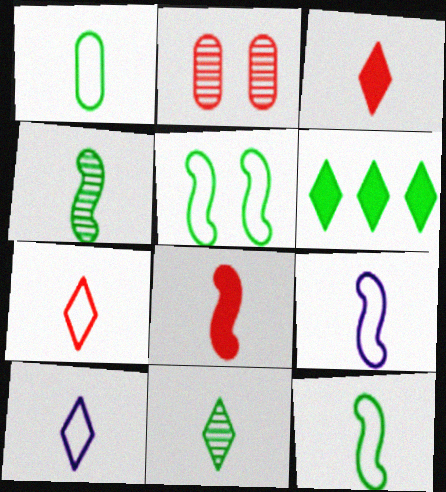[[1, 7, 9], 
[2, 6, 9], 
[3, 10, 11], 
[4, 8, 9]]